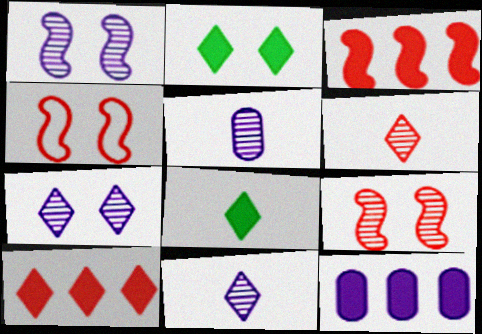[]